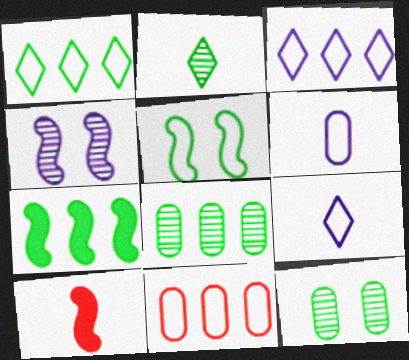[[1, 7, 8], 
[2, 6, 10], 
[3, 10, 12], 
[5, 9, 11]]